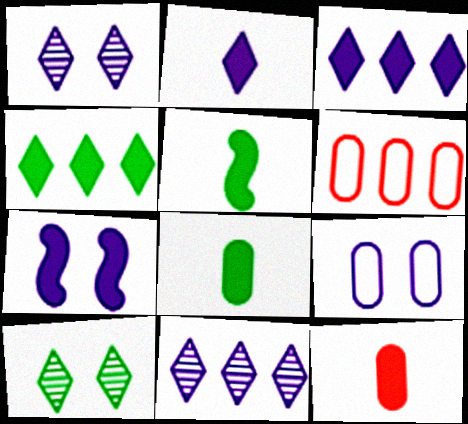[[1, 5, 6], 
[1, 7, 9], 
[2, 5, 12], 
[4, 7, 12]]